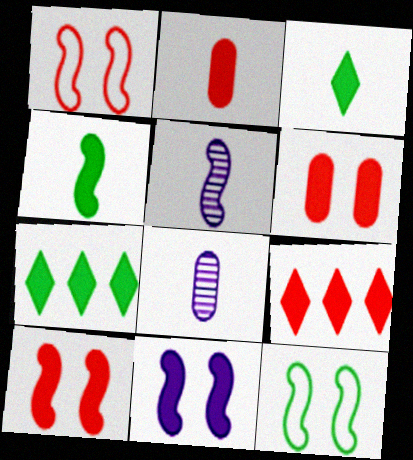[[1, 7, 8], 
[2, 7, 11], 
[2, 9, 10], 
[8, 9, 12]]